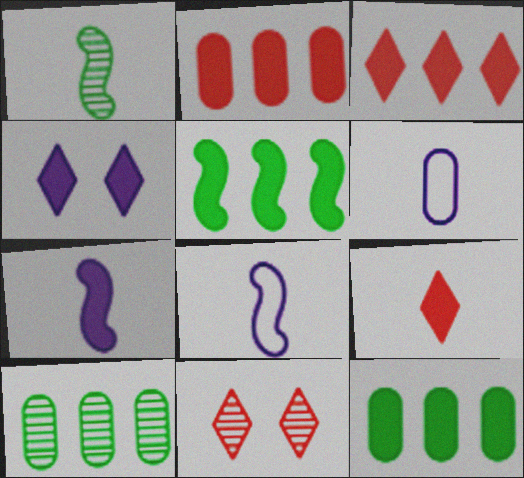[[1, 6, 9], 
[5, 6, 11], 
[8, 11, 12]]